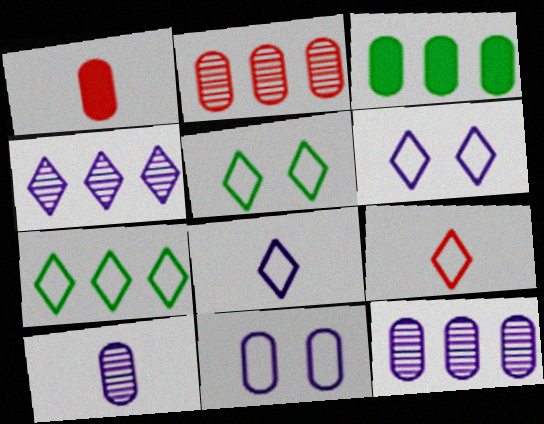[[6, 7, 9]]